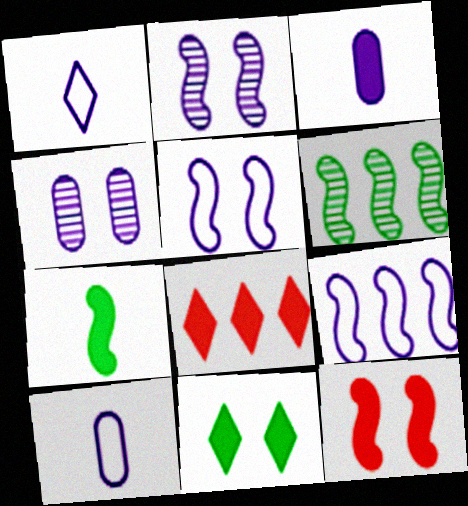[]